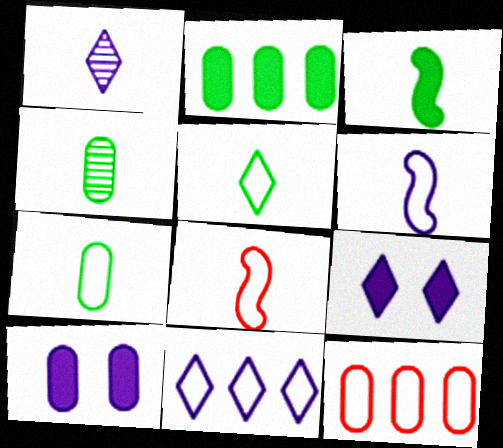[[1, 9, 11], 
[3, 4, 5], 
[4, 10, 12]]